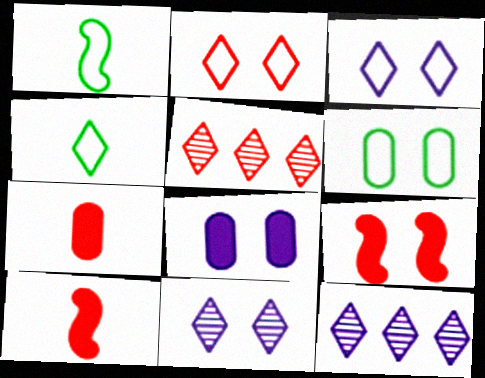[[1, 5, 8], 
[6, 9, 11], 
[6, 10, 12]]